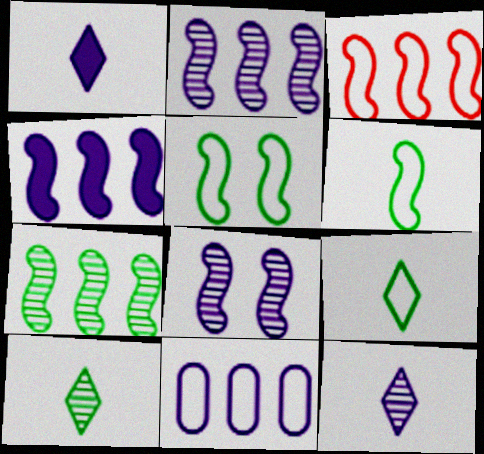[[1, 8, 11], 
[3, 4, 7]]